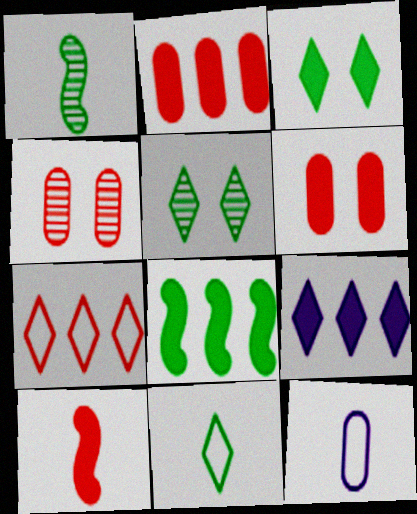[[2, 8, 9], 
[4, 7, 10]]